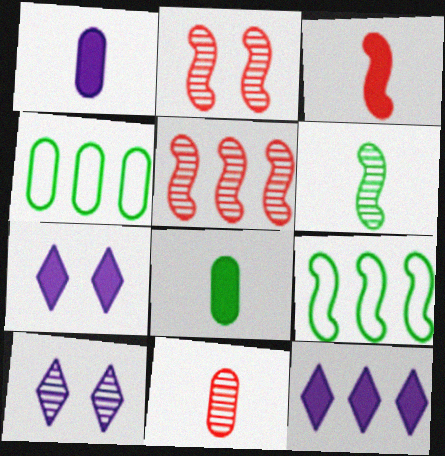[[3, 4, 10], 
[4, 5, 12], 
[7, 9, 11]]